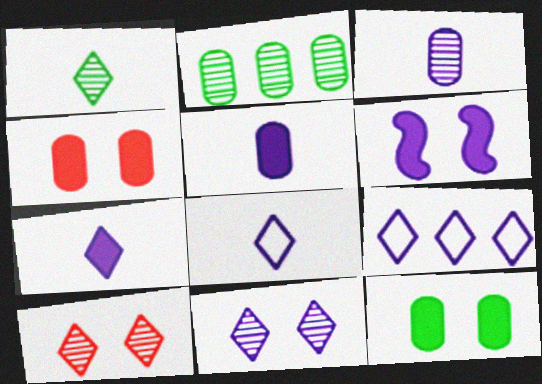[[3, 6, 9], 
[7, 9, 11]]